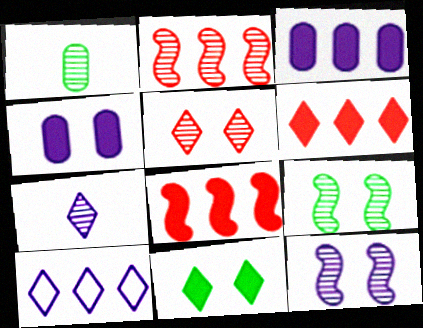[]